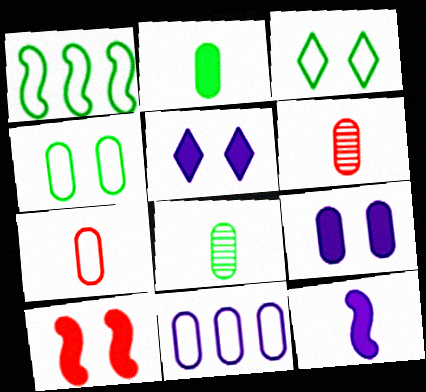[[1, 5, 6], 
[4, 7, 11]]